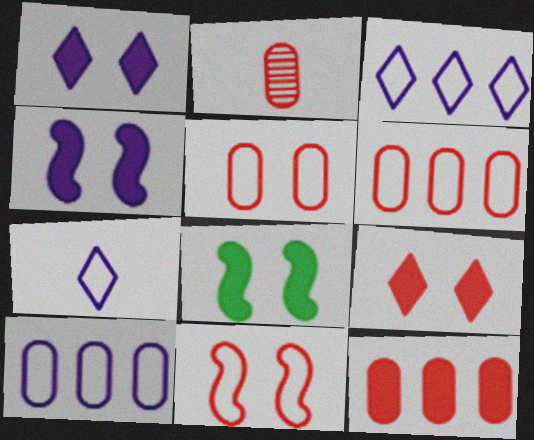[[2, 3, 8], 
[2, 5, 12]]